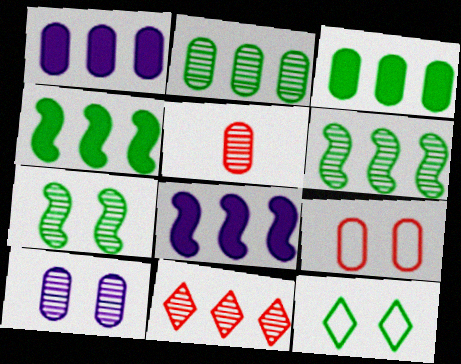[[2, 5, 10], 
[5, 8, 12]]